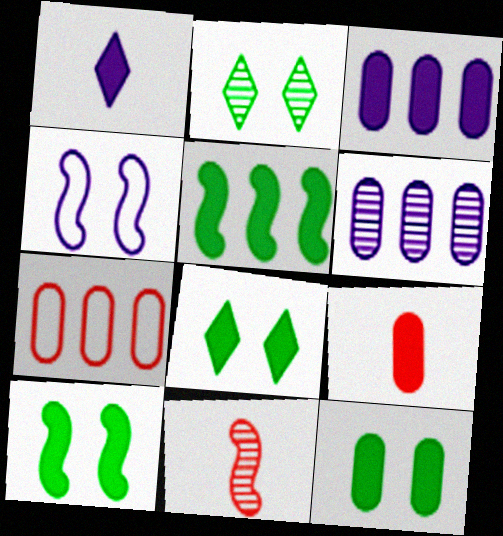[[1, 4, 6], 
[2, 6, 11], 
[3, 9, 12], 
[4, 5, 11], 
[8, 10, 12]]